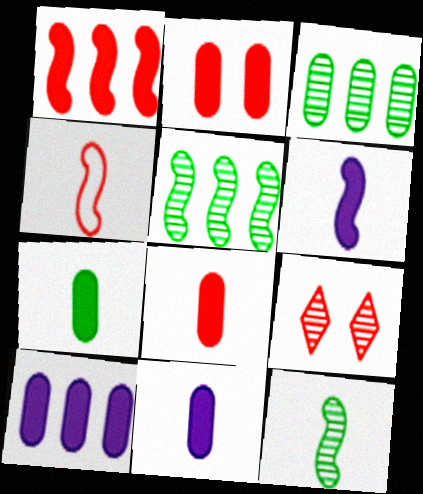[[2, 7, 10], 
[4, 6, 12], 
[7, 8, 11]]